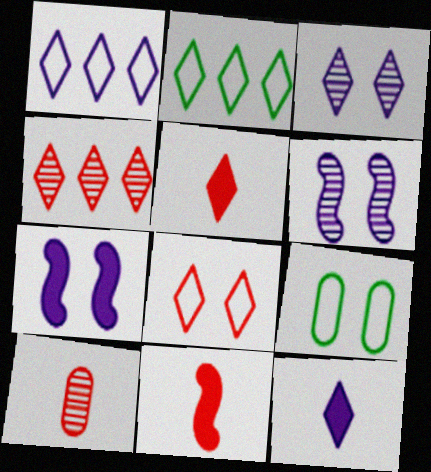[[1, 3, 12], 
[2, 3, 5], 
[2, 7, 10], 
[4, 5, 8]]